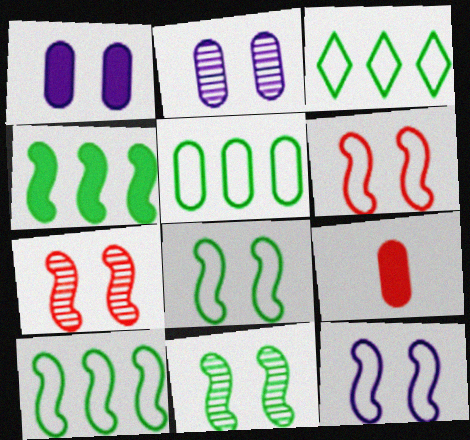[[2, 5, 9], 
[3, 5, 10], 
[6, 8, 12]]